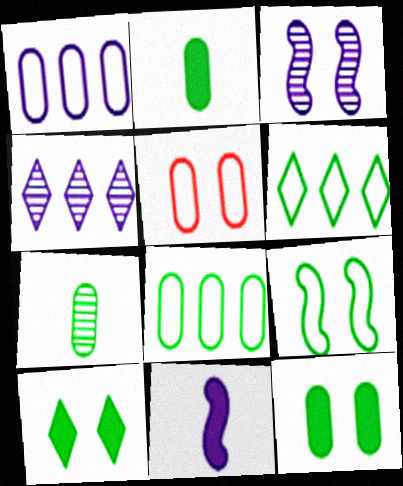[[3, 5, 10], 
[7, 8, 12]]